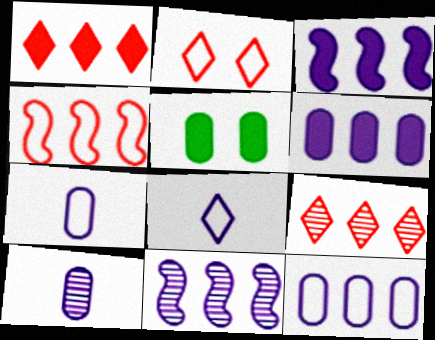[]